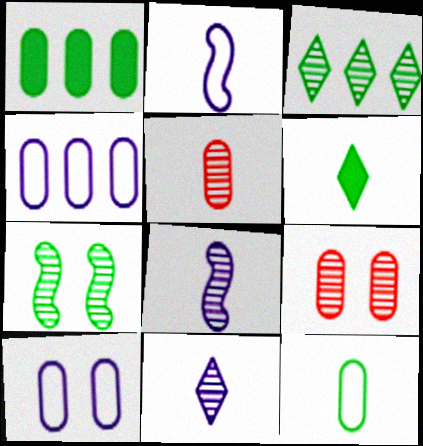[[1, 5, 10], 
[2, 5, 6], 
[3, 8, 9]]